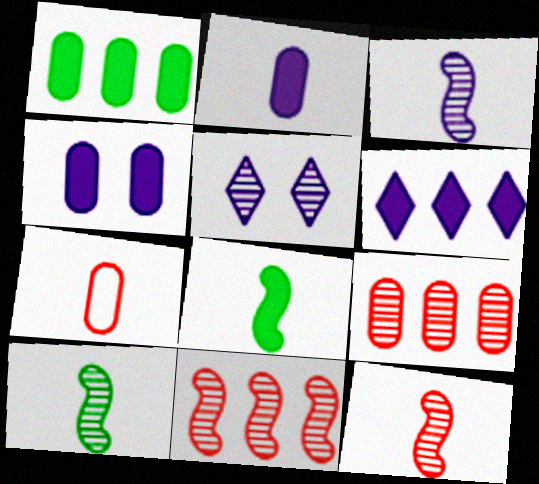[[3, 10, 12], 
[5, 9, 10]]